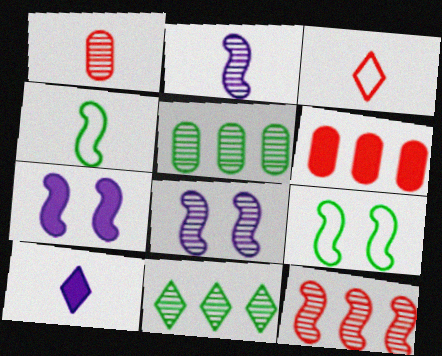[[1, 4, 10], 
[1, 8, 11], 
[3, 5, 7], 
[4, 7, 12]]